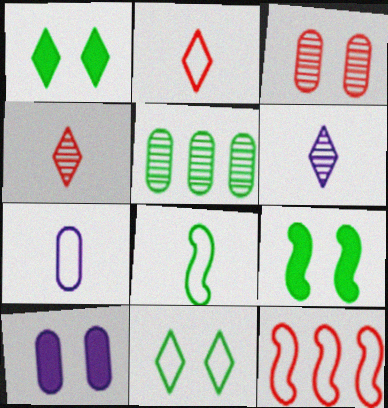[[1, 5, 8], 
[2, 7, 8], 
[7, 11, 12]]